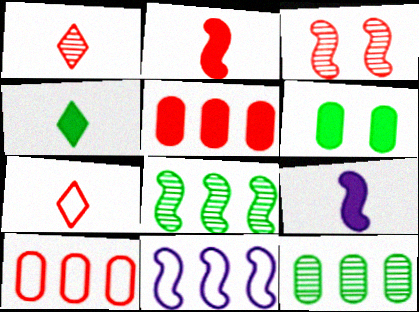[[1, 6, 11], 
[3, 5, 7]]